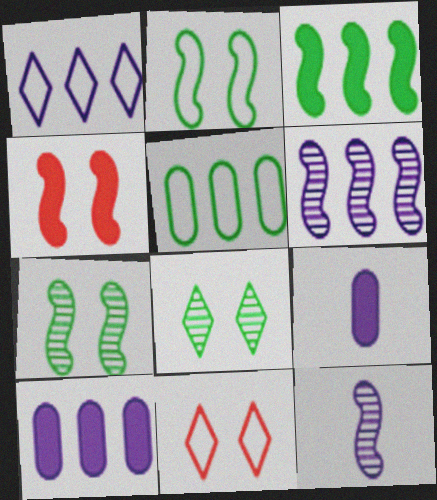[[1, 6, 10]]